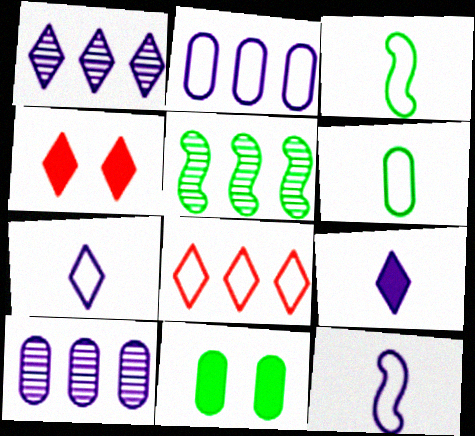[[3, 4, 10]]